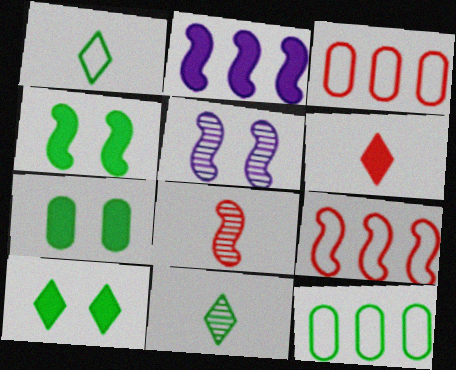[[2, 6, 7], 
[4, 7, 10], 
[4, 11, 12], 
[5, 6, 12]]